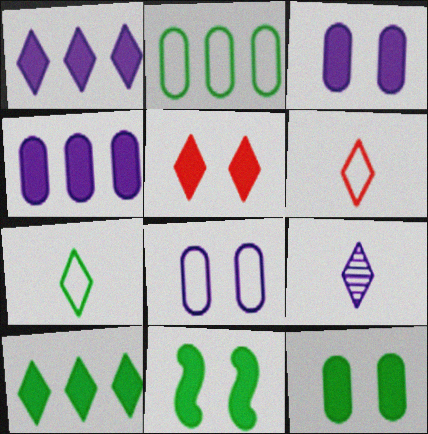[[3, 5, 11]]